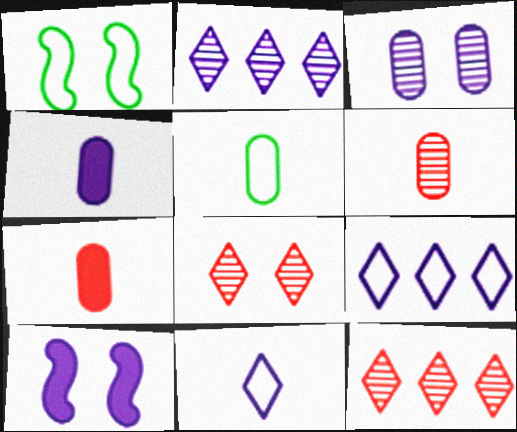[[1, 2, 7], 
[1, 4, 12], 
[4, 5, 6], 
[5, 10, 12]]